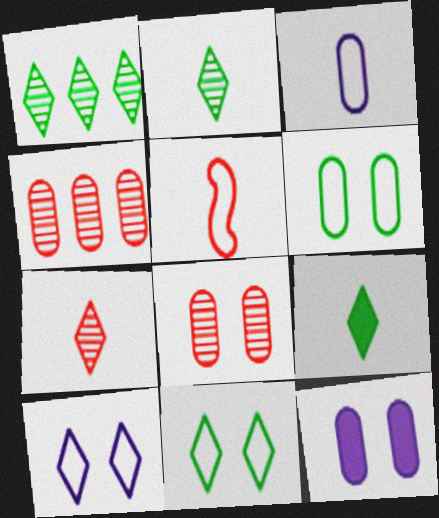[[1, 5, 12], 
[1, 9, 11], 
[6, 8, 12]]